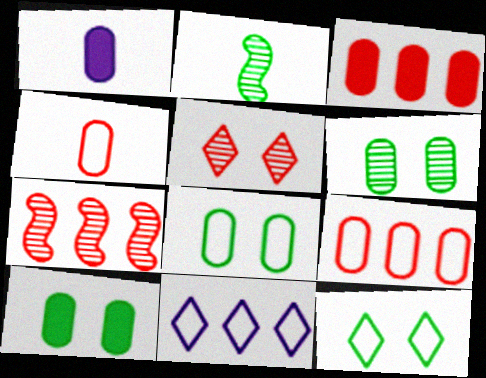[[1, 3, 10], 
[1, 6, 9], 
[1, 7, 12], 
[6, 8, 10]]